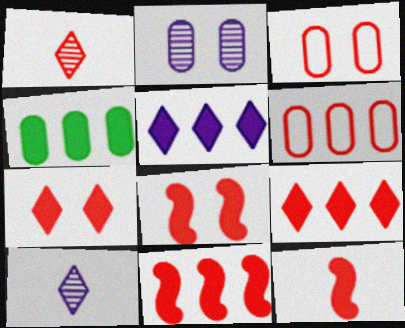[[1, 3, 11], 
[1, 6, 8], 
[4, 5, 11], 
[8, 11, 12]]